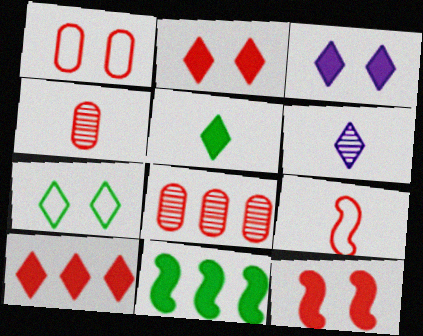[[1, 6, 11], 
[2, 8, 9], 
[3, 5, 10], 
[6, 7, 10]]